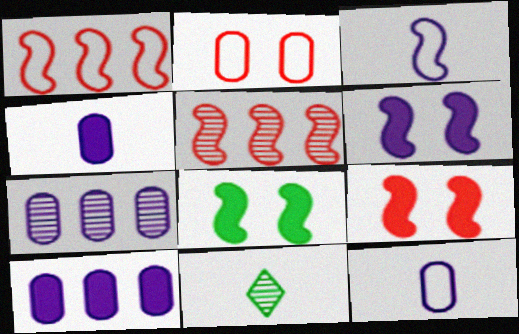[[3, 5, 8], 
[6, 8, 9]]